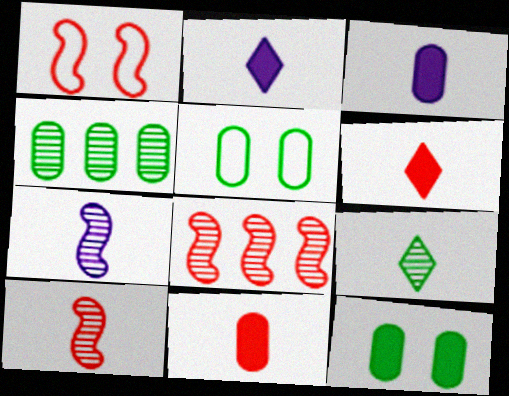[[1, 2, 4], 
[2, 5, 8]]